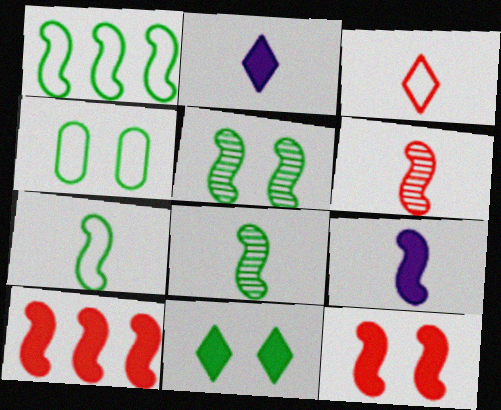[[4, 5, 11], 
[6, 7, 9]]